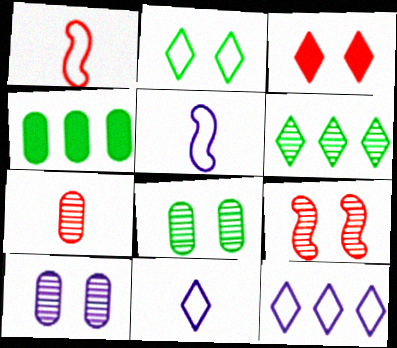[[3, 6, 11], 
[4, 9, 11]]